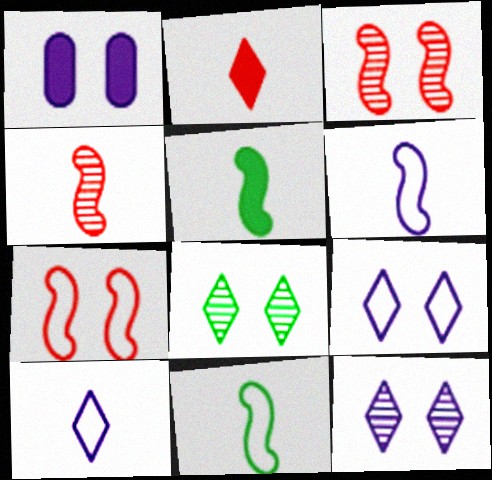[[1, 7, 8], 
[4, 5, 6]]